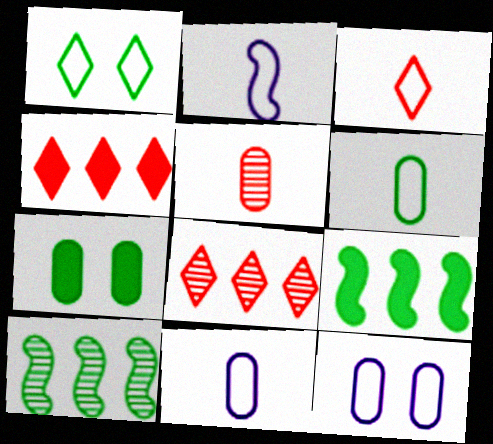[[2, 3, 6], 
[2, 7, 8]]